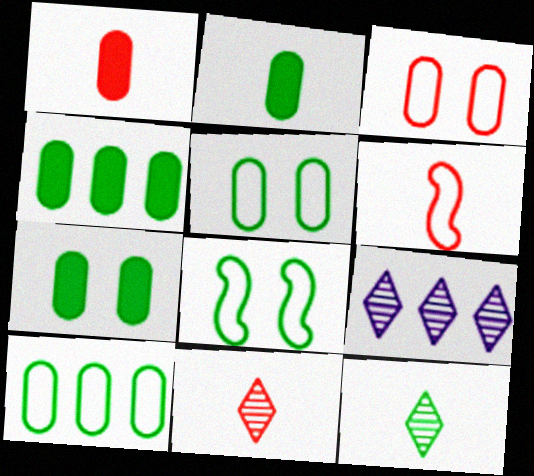[[1, 6, 11], 
[1, 8, 9], 
[2, 4, 7], 
[4, 8, 12], 
[6, 7, 9]]